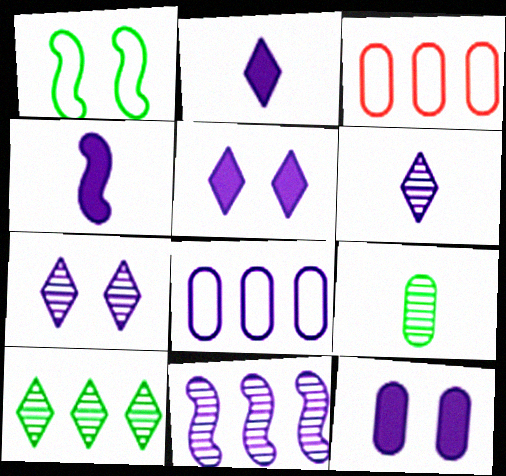[[3, 9, 12], 
[4, 7, 8]]